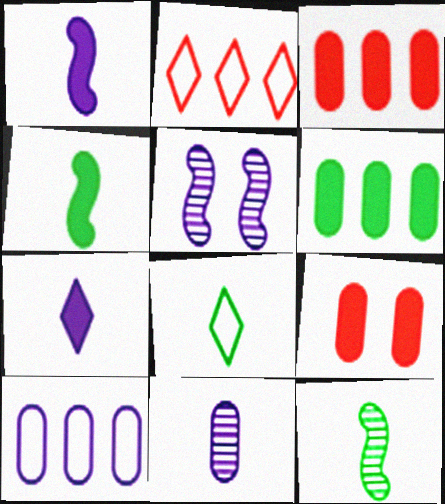[[3, 5, 8], 
[5, 7, 10]]